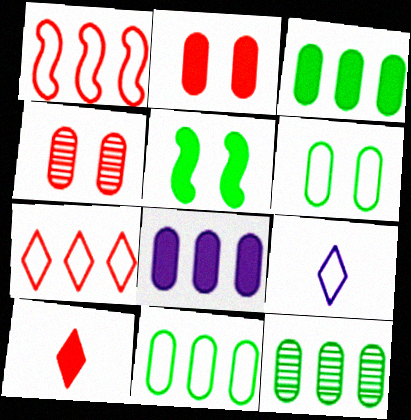[[1, 4, 10], 
[1, 6, 9], 
[3, 11, 12], 
[5, 8, 10]]